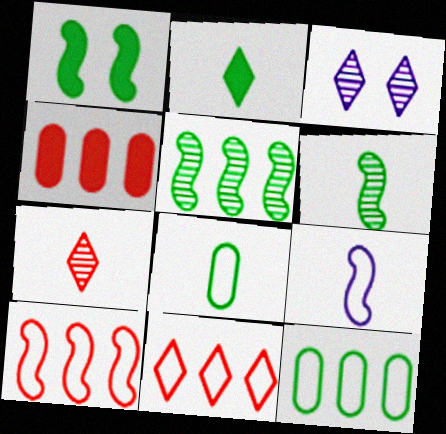[[2, 3, 11], 
[2, 6, 8]]